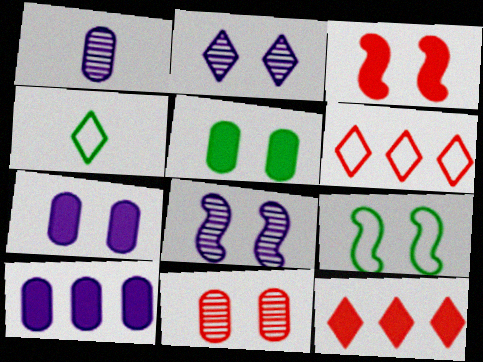[[1, 9, 12], 
[2, 4, 12], 
[3, 8, 9]]